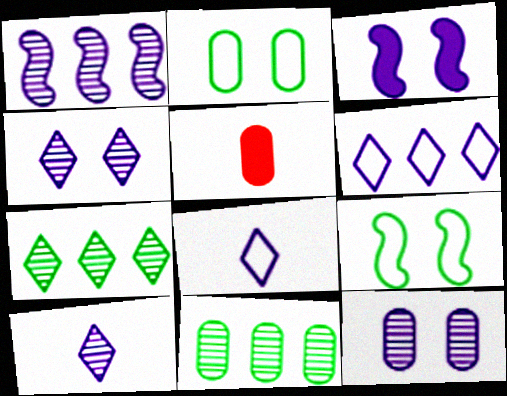[[1, 10, 12]]